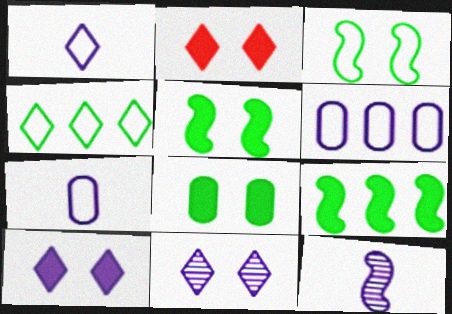[[6, 10, 12]]